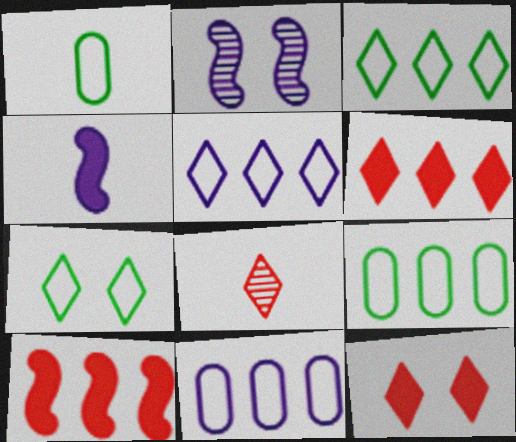[[1, 2, 6], 
[1, 4, 8]]